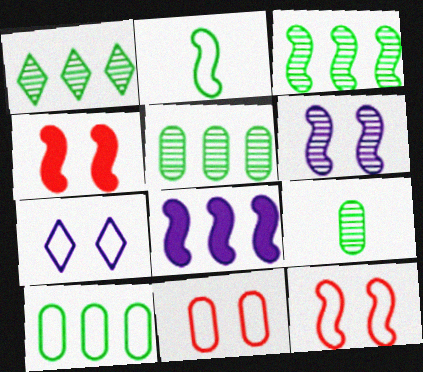[[1, 3, 5]]